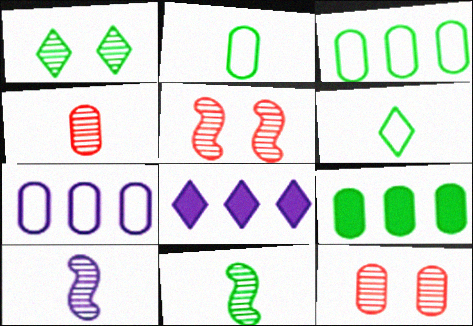[[2, 5, 8]]